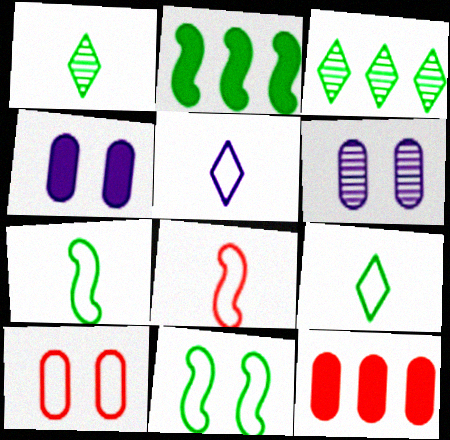[[3, 4, 8]]